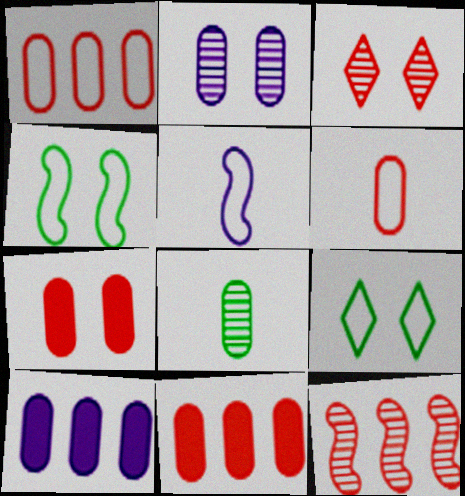[[1, 5, 9]]